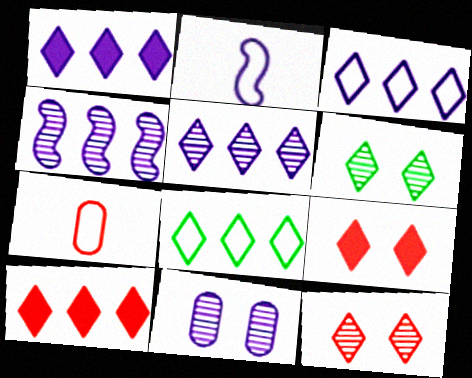[[1, 2, 11], 
[1, 3, 5], 
[5, 8, 10]]